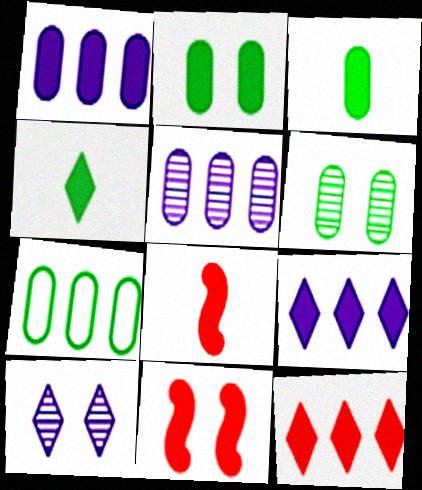[[1, 4, 11], 
[2, 8, 9], 
[3, 6, 7], 
[3, 9, 11], 
[7, 8, 10]]